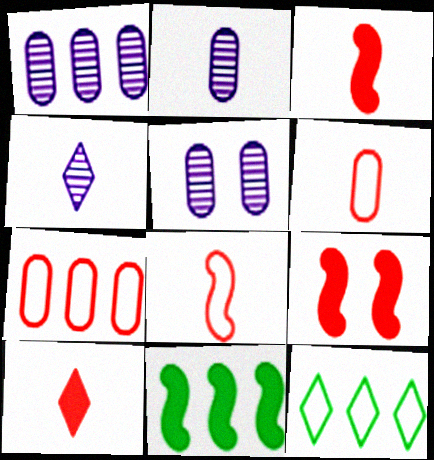[[1, 2, 5], 
[2, 9, 12], 
[3, 5, 12]]